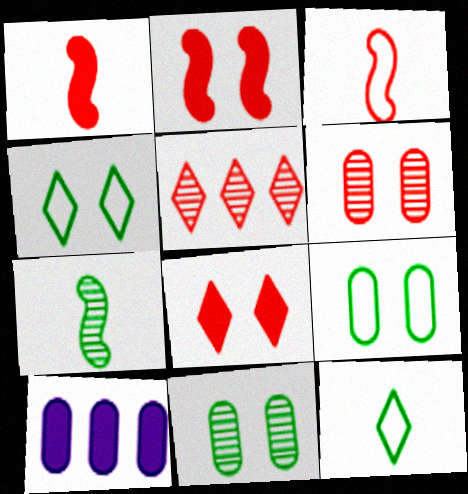[]